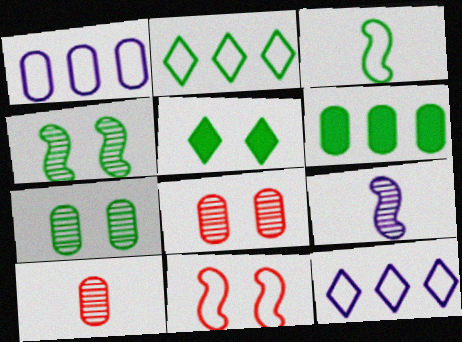[]